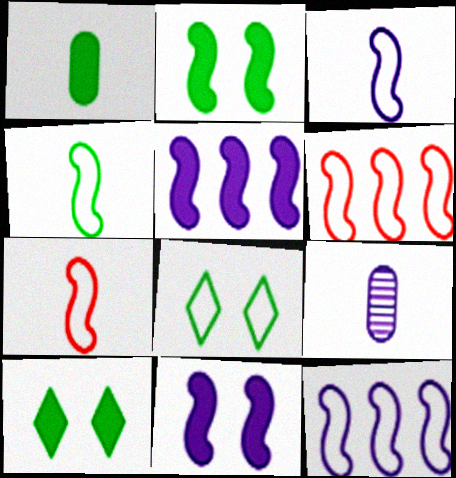[[3, 4, 7], 
[6, 9, 10]]